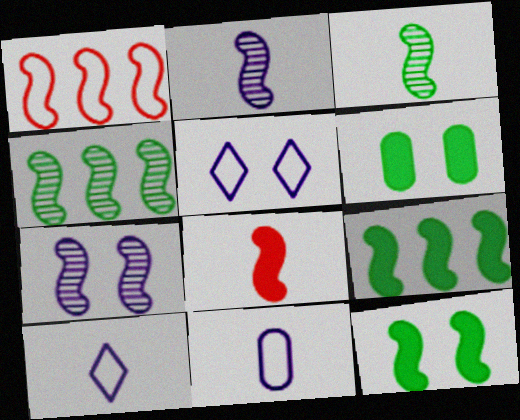[[1, 2, 12]]